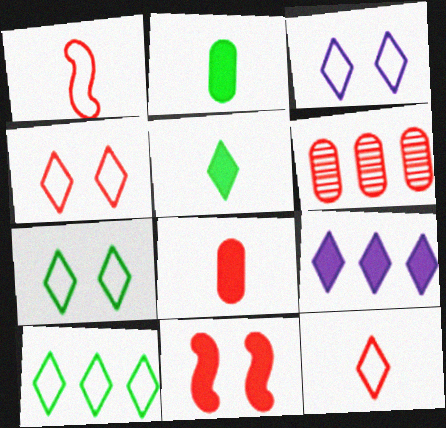[[2, 9, 11], 
[3, 4, 7], 
[3, 10, 12], 
[6, 11, 12]]